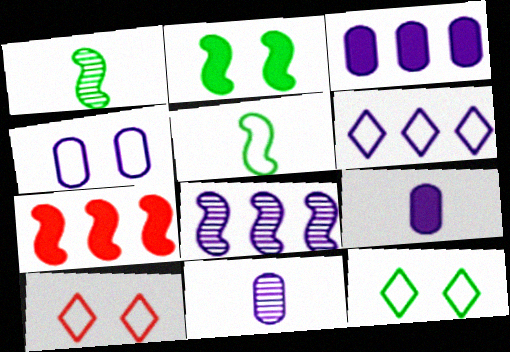[[1, 3, 10], 
[3, 4, 11], 
[3, 6, 8], 
[7, 11, 12]]